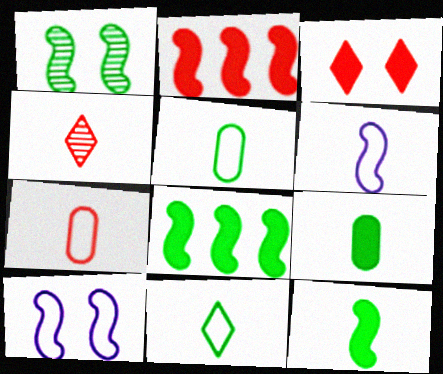[[1, 2, 6], 
[4, 6, 9], 
[6, 7, 11]]